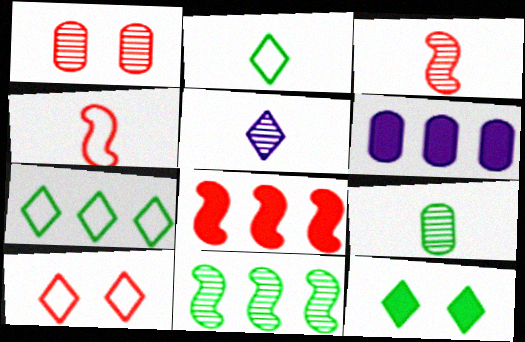[[1, 5, 11], 
[3, 5, 9]]